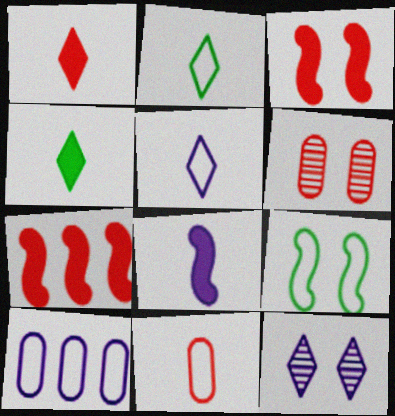[[8, 10, 12]]